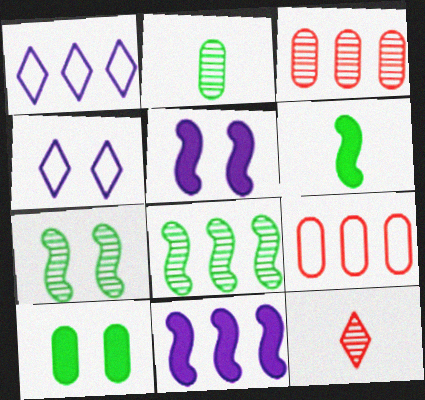[[3, 4, 6]]